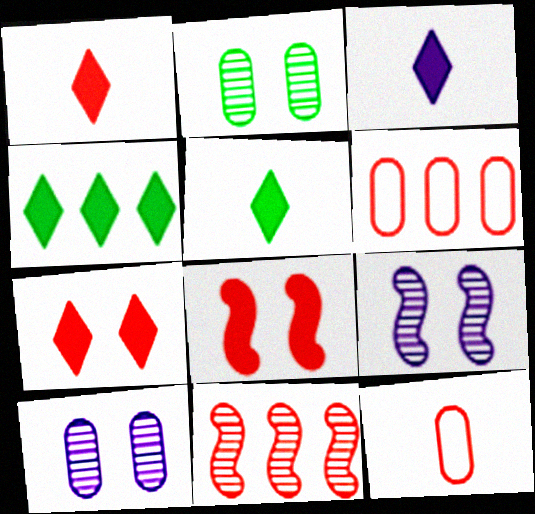[[1, 3, 5], 
[3, 4, 7], 
[4, 9, 12], 
[5, 6, 9], 
[7, 11, 12]]